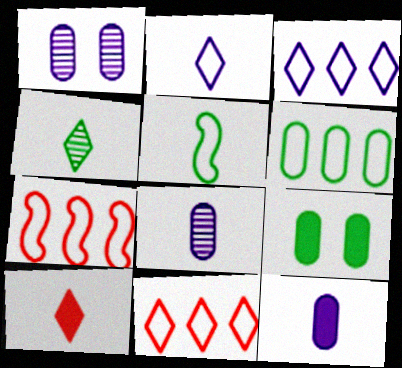[[2, 4, 10], 
[3, 6, 7], 
[5, 8, 10]]